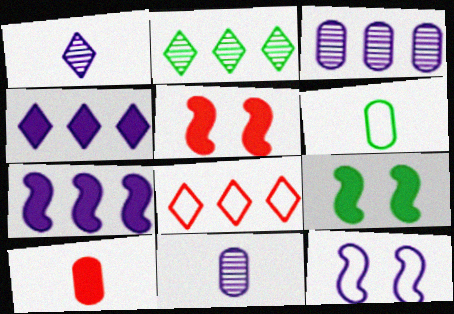[[2, 4, 8], 
[2, 6, 9], 
[2, 10, 12], 
[4, 9, 10], 
[4, 11, 12], 
[6, 8, 12], 
[6, 10, 11], 
[8, 9, 11]]